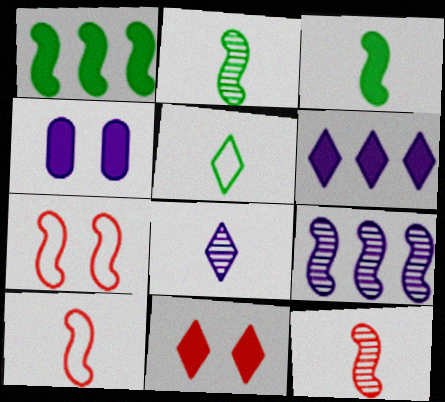[[3, 7, 9]]